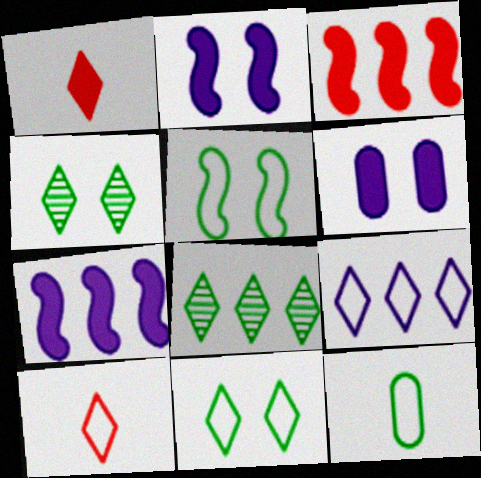[[1, 4, 9], 
[9, 10, 11]]